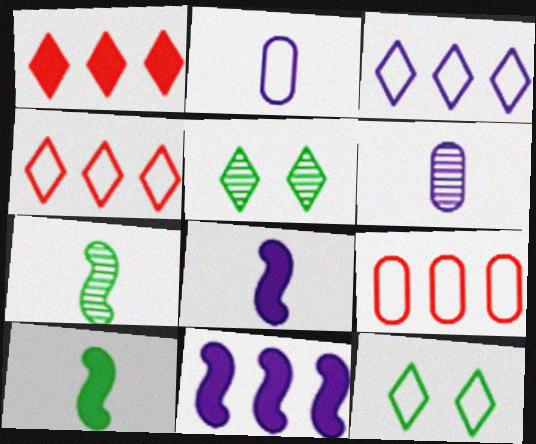[[5, 8, 9]]